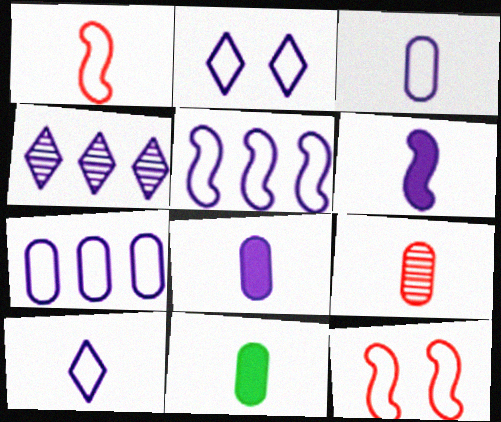[[2, 3, 5], 
[3, 9, 11], 
[4, 11, 12]]